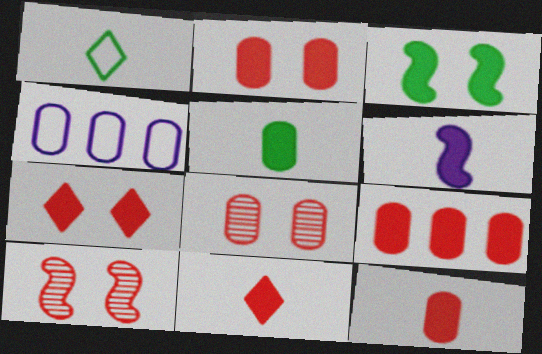[[2, 9, 12], 
[4, 5, 8], 
[5, 6, 11]]